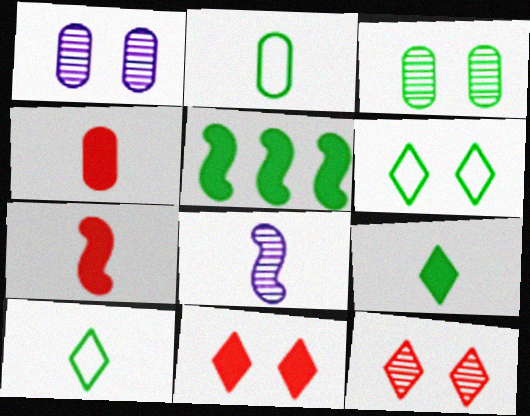[[3, 5, 10], 
[4, 8, 10]]